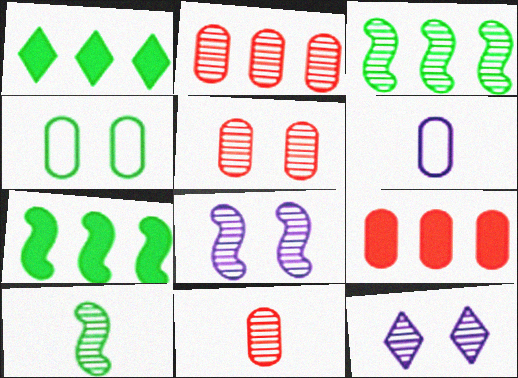[[1, 4, 10], 
[2, 5, 11], 
[2, 10, 12], 
[3, 11, 12]]